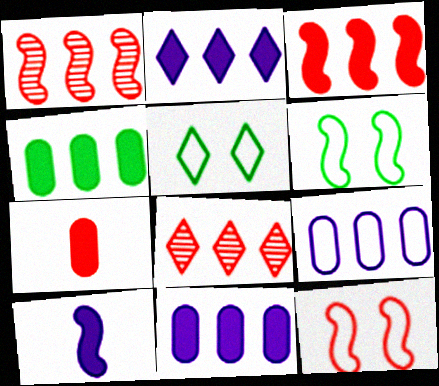[[1, 6, 10], 
[2, 3, 4], 
[7, 8, 12]]